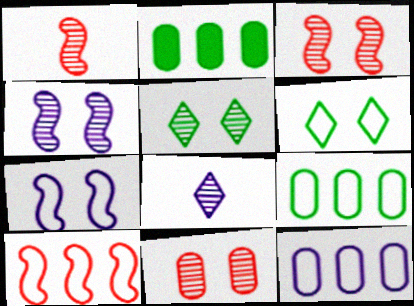[[4, 5, 11]]